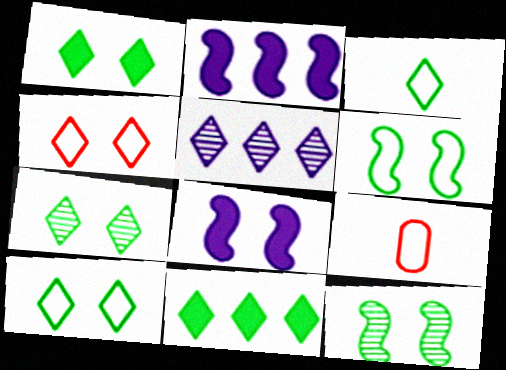[[1, 7, 10], 
[2, 7, 9], 
[3, 7, 11]]